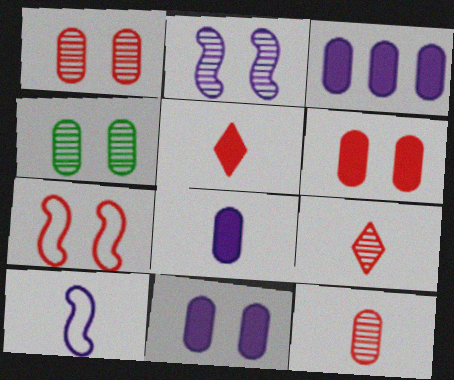[[3, 8, 11]]